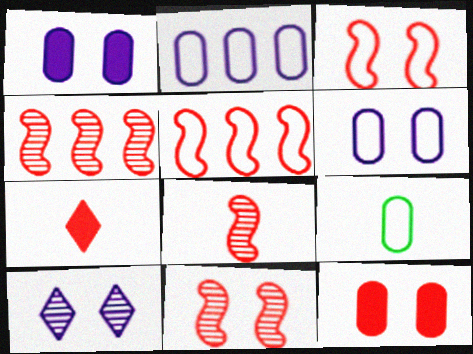[[4, 8, 11]]